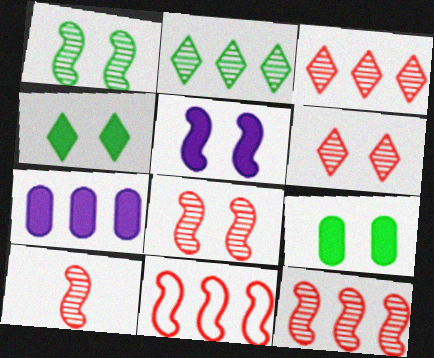[[2, 7, 11], 
[8, 10, 12]]